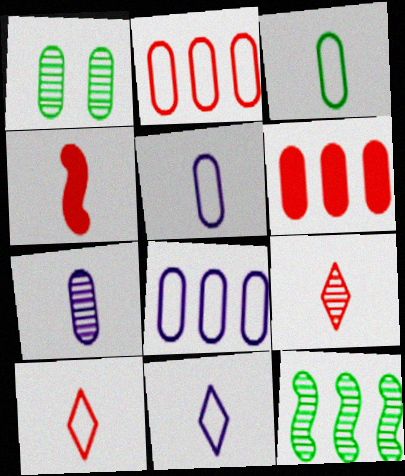[[1, 5, 6]]